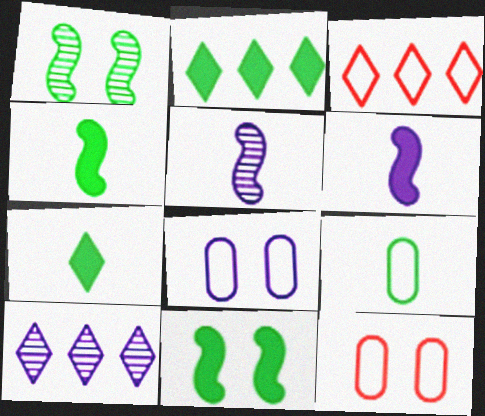[[1, 2, 9], 
[2, 3, 10], 
[2, 5, 12], 
[4, 10, 12], 
[6, 8, 10]]